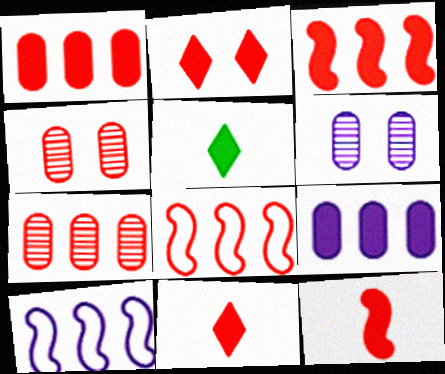[[1, 2, 12], 
[4, 5, 10], 
[4, 8, 11], 
[5, 6, 8]]